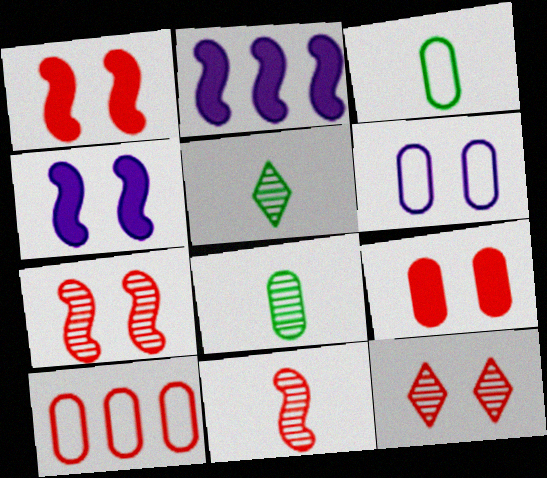[[2, 3, 12], 
[3, 6, 10], 
[4, 5, 10]]